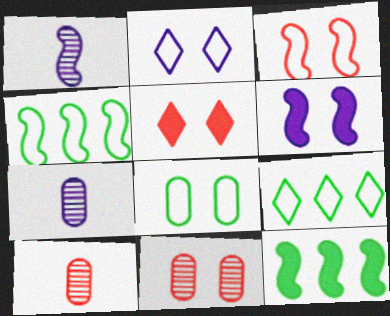[[1, 3, 12], 
[2, 3, 8], 
[2, 10, 12], 
[3, 5, 11], 
[4, 5, 7], 
[6, 9, 10]]